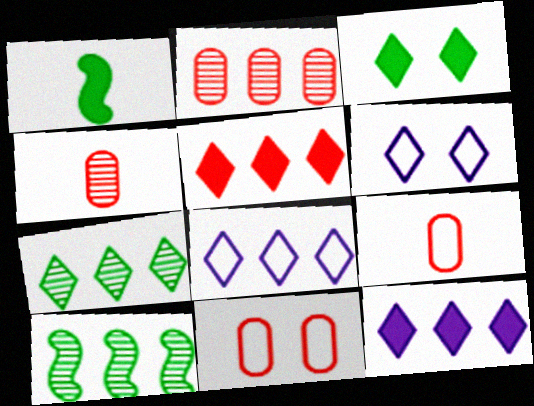[[1, 2, 6], 
[5, 7, 8]]